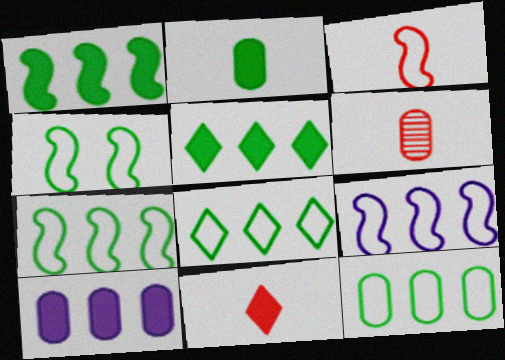[[3, 4, 9], 
[3, 6, 11], 
[7, 8, 12]]